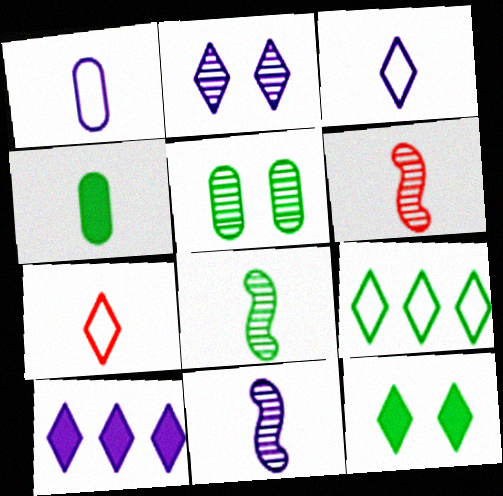[[2, 3, 10], 
[3, 4, 6], 
[4, 7, 11], 
[6, 8, 11]]